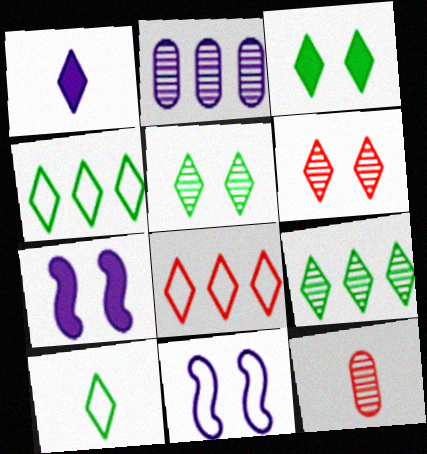[[1, 2, 11], 
[1, 4, 6], 
[1, 5, 8], 
[3, 9, 10], 
[4, 7, 12]]